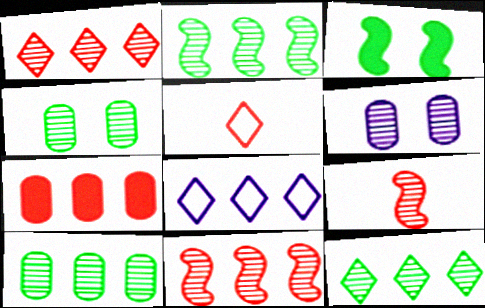[[2, 7, 8], 
[2, 10, 12], 
[6, 9, 12]]